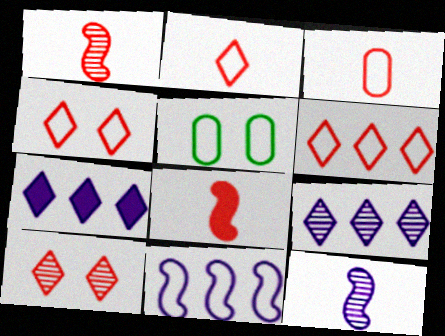[[1, 5, 7], 
[2, 4, 6], 
[2, 5, 11], 
[5, 8, 9]]